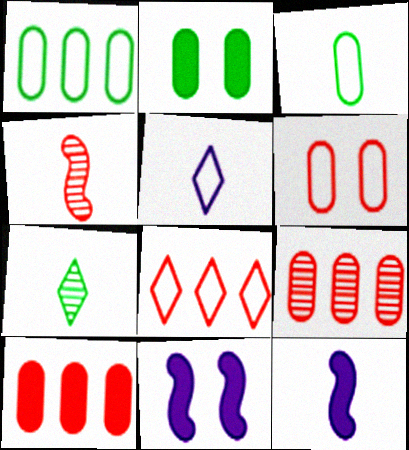[]